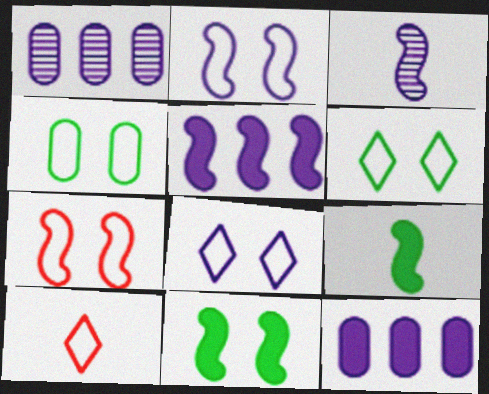[[1, 10, 11], 
[2, 3, 5], 
[3, 8, 12], 
[4, 7, 8]]